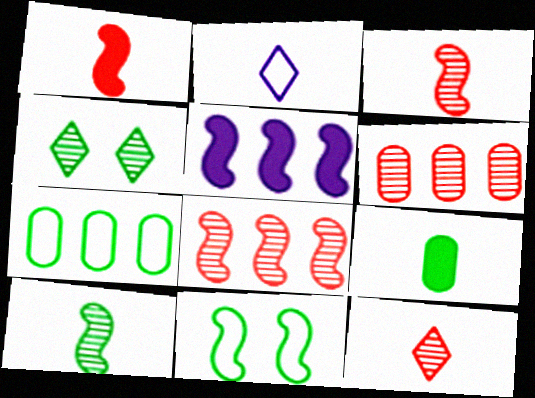[[2, 3, 9], 
[3, 5, 11]]